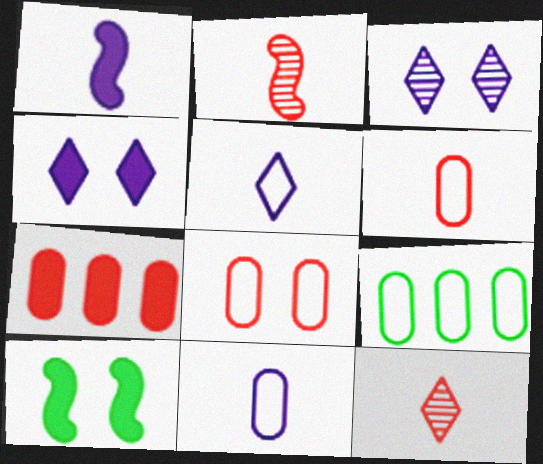[[2, 4, 9], 
[3, 8, 10], 
[8, 9, 11]]